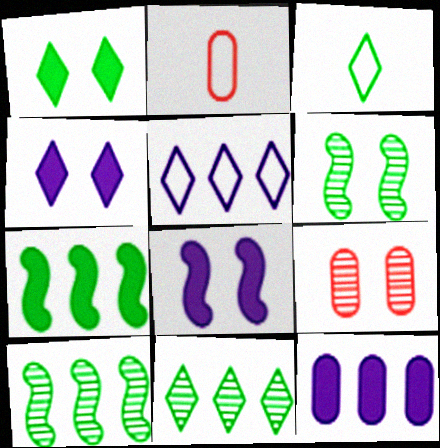[[1, 3, 11], 
[2, 4, 10], 
[2, 8, 11]]